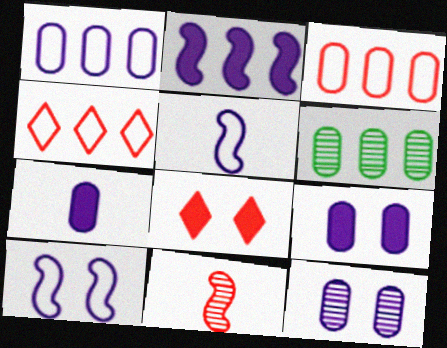[[1, 7, 12], 
[2, 4, 6], 
[3, 8, 11], 
[5, 6, 8]]